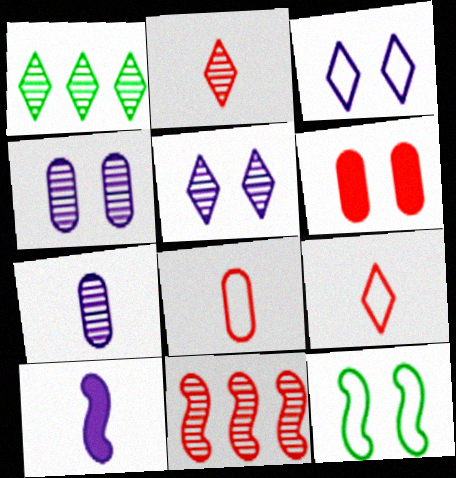[[1, 2, 5], 
[5, 6, 12], 
[6, 9, 11], 
[10, 11, 12]]